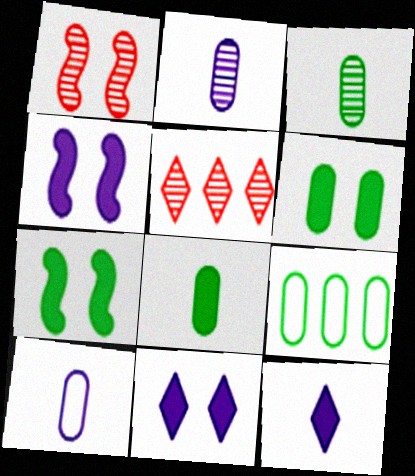[[1, 9, 12], 
[3, 6, 9], 
[5, 7, 10]]